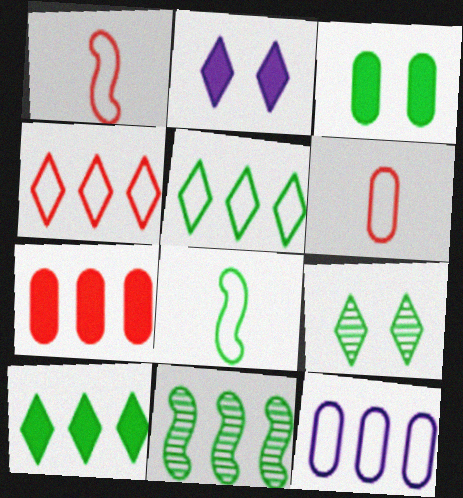[[2, 6, 11]]